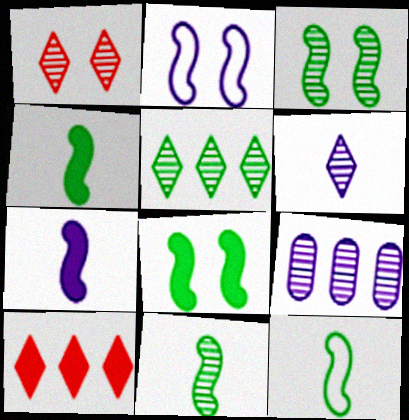[[1, 5, 6], 
[1, 9, 11], 
[4, 11, 12]]